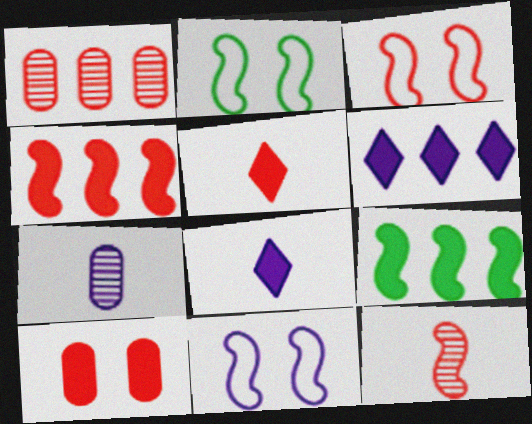[[1, 2, 8], 
[1, 3, 5], 
[2, 3, 11], 
[3, 4, 12], 
[4, 5, 10], 
[6, 7, 11], 
[8, 9, 10], 
[9, 11, 12]]